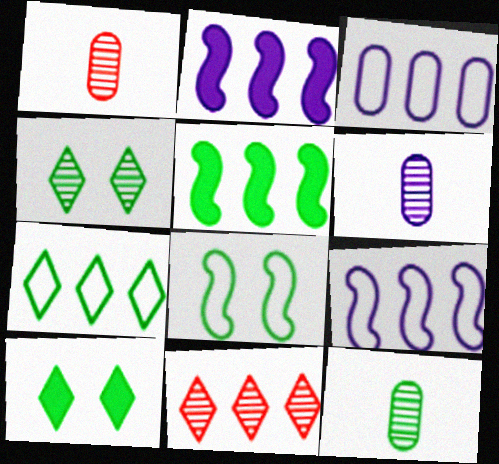[[1, 6, 12], 
[1, 9, 10], 
[3, 5, 11]]